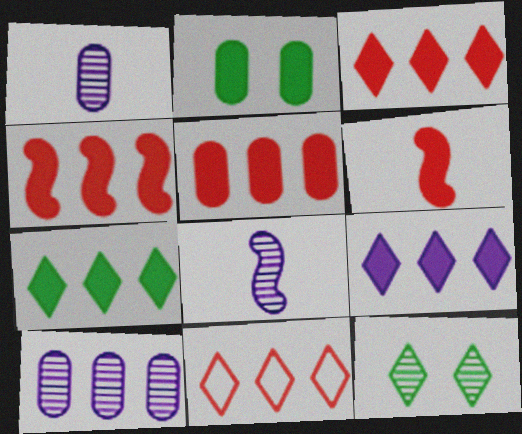[[2, 6, 9], 
[2, 8, 11], 
[3, 4, 5], 
[3, 7, 9]]